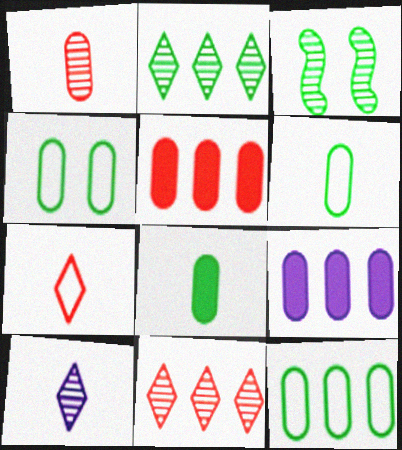[[1, 4, 9], 
[3, 7, 9], 
[4, 6, 12]]